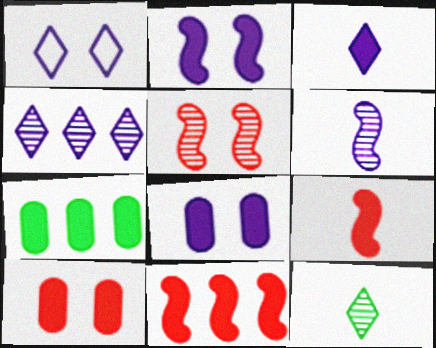[[1, 3, 4]]